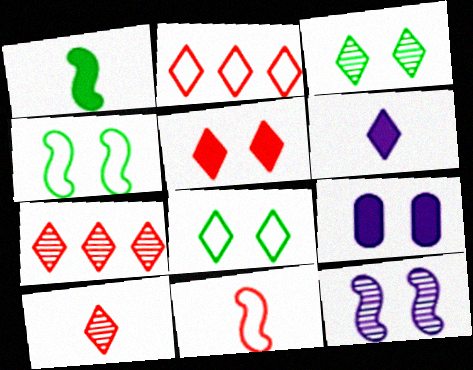[[2, 3, 6], 
[2, 5, 10], 
[6, 7, 8]]